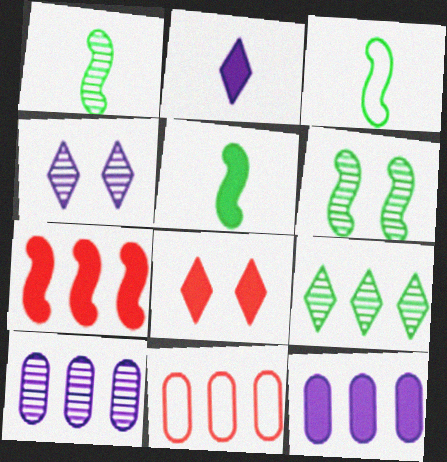[[1, 3, 5], 
[2, 6, 11], 
[3, 8, 10], 
[4, 5, 11], 
[5, 8, 12]]